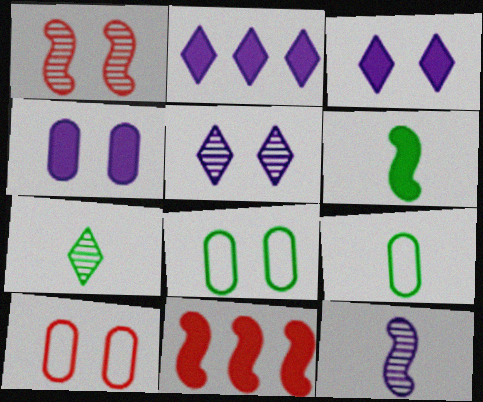[[1, 2, 9], 
[1, 3, 8], 
[5, 9, 11], 
[6, 7, 9]]